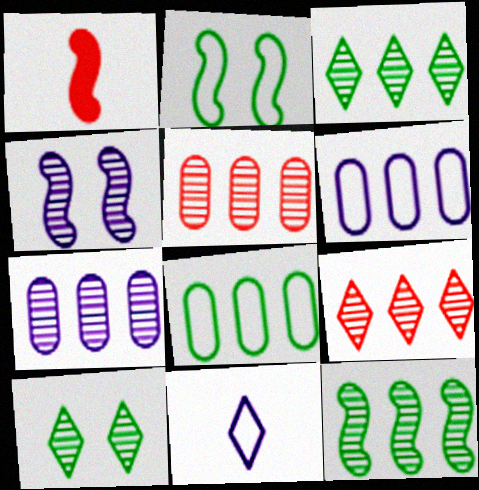[[1, 6, 10], 
[7, 9, 12]]